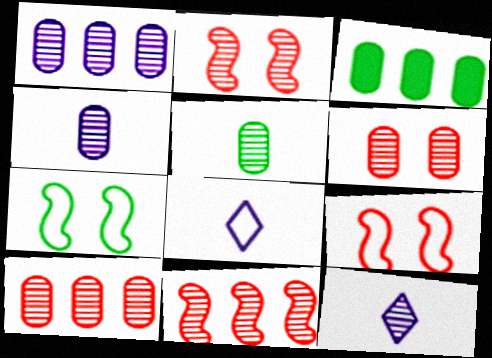[[1, 5, 6], 
[2, 3, 8], 
[3, 9, 12]]